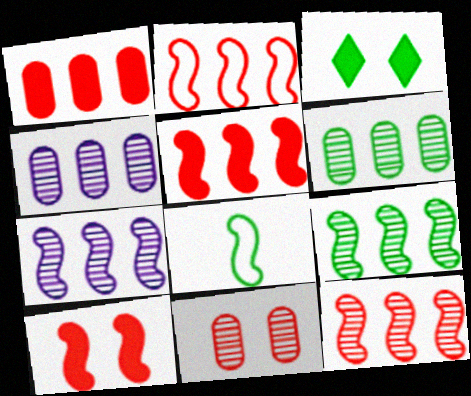[[2, 5, 12], 
[3, 6, 8], 
[7, 8, 10], 
[7, 9, 12]]